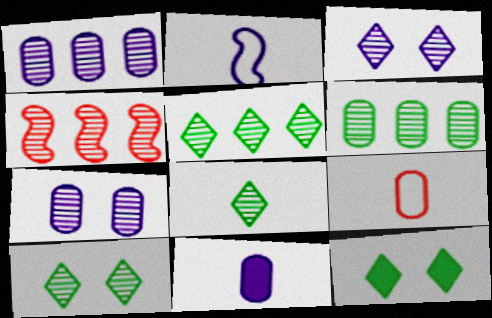[[1, 4, 5], 
[4, 7, 8], 
[5, 8, 10]]